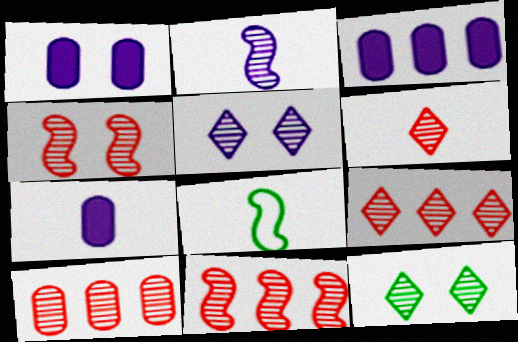[[1, 3, 7], 
[1, 8, 9], 
[2, 10, 12], 
[4, 6, 10], 
[6, 7, 8], 
[9, 10, 11]]